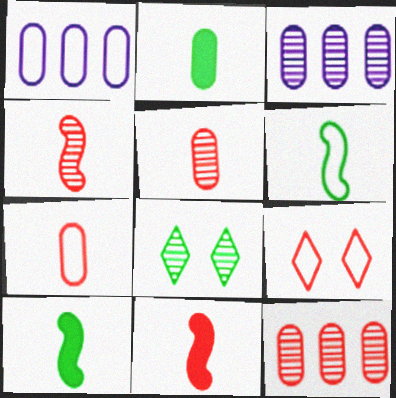[[1, 6, 9], 
[1, 8, 11], 
[3, 4, 8], 
[3, 9, 10], 
[9, 11, 12]]